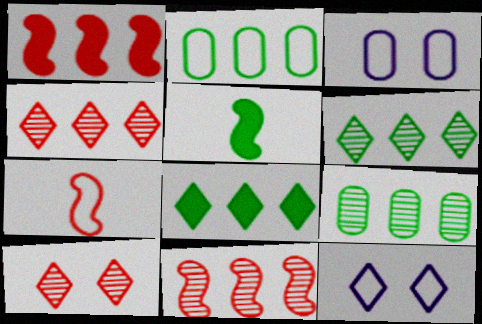[[2, 7, 12], 
[3, 4, 5]]